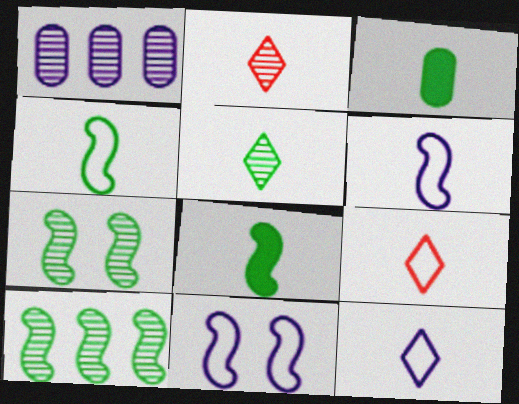[[1, 2, 7], 
[2, 3, 6], 
[3, 4, 5]]